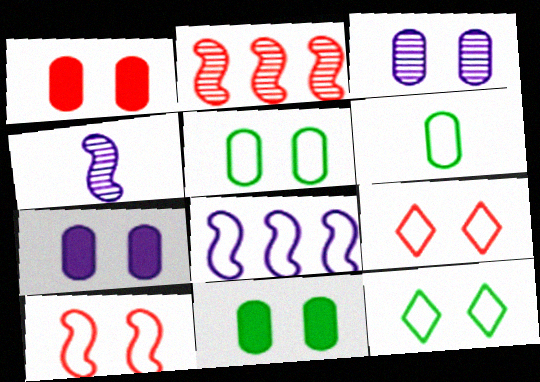[[1, 3, 5], 
[1, 7, 11], 
[6, 8, 9]]